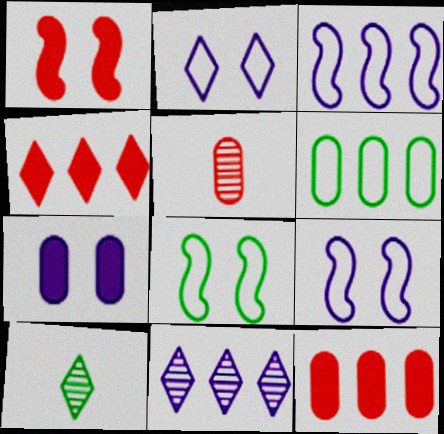[[2, 4, 10], 
[5, 6, 7], 
[9, 10, 12]]